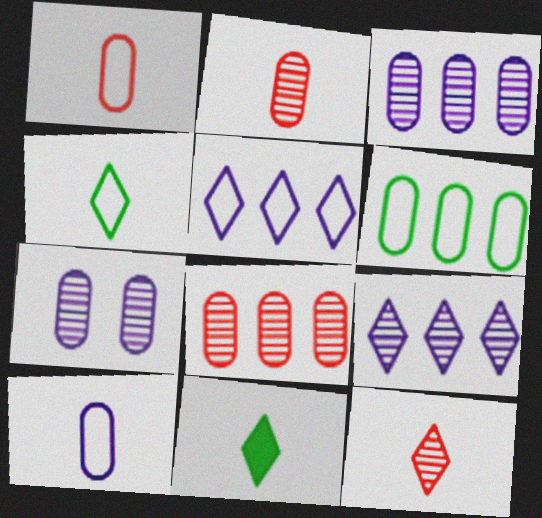[]